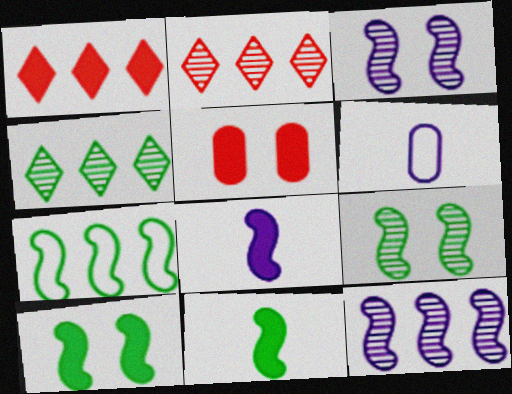[[1, 6, 9], 
[2, 6, 10], 
[7, 9, 11]]